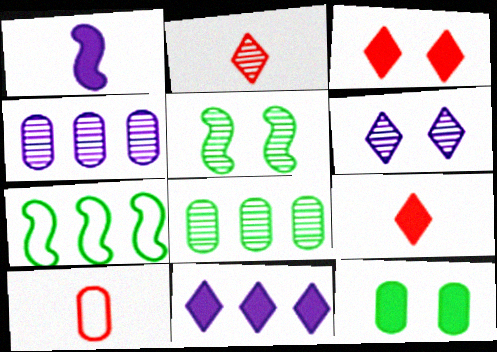[[2, 4, 5], 
[4, 10, 12], 
[5, 10, 11]]